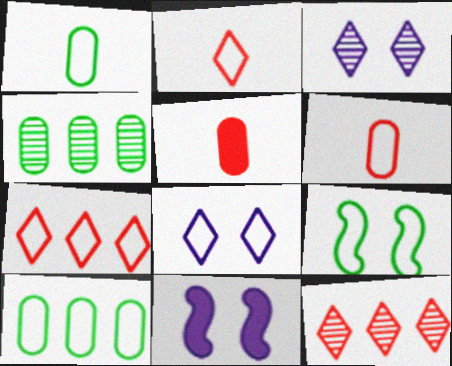[[1, 11, 12], 
[2, 4, 11]]